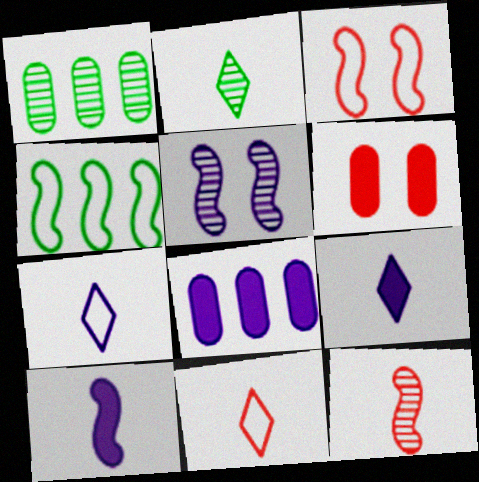[[1, 3, 9], 
[2, 3, 8], 
[2, 9, 11], 
[5, 7, 8]]